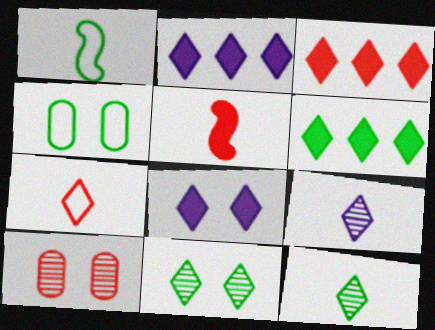[[1, 2, 10], 
[2, 3, 6], 
[2, 7, 11]]